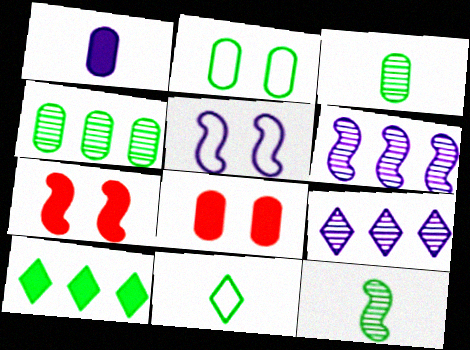[[1, 5, 9], 
[1, 7, 10], 
[2, 10, 12], 
[6, 8, 11]]